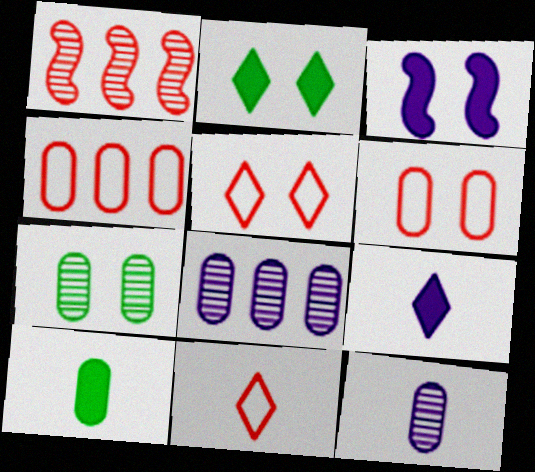[[3, 5, 7], 
[6, 8, 10]]